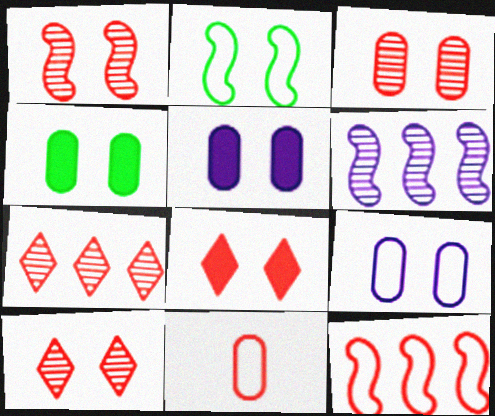[[1, 3, 10], 
[2, 5, 10], 
[3, 4, 9]]